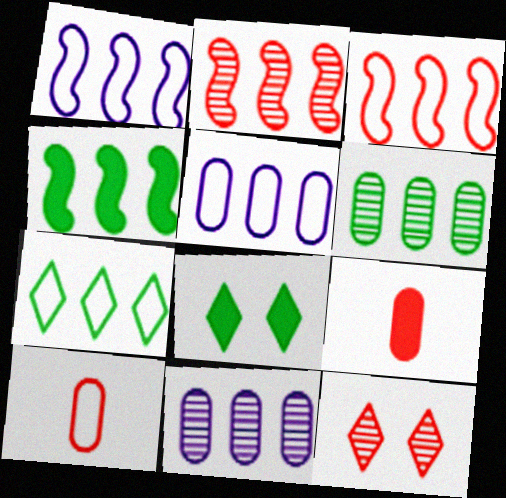[[1, 2, 4], 
[3, 5, 7], 
[3, 9, 12], 
[4, 6, 7]]